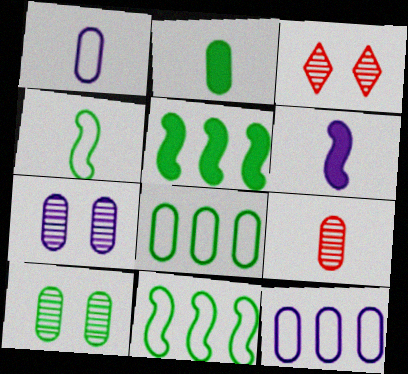[[1, 2, 9], 
[1, 3, 5], 
[2, 8, 10], 
[3, 6, 8]]